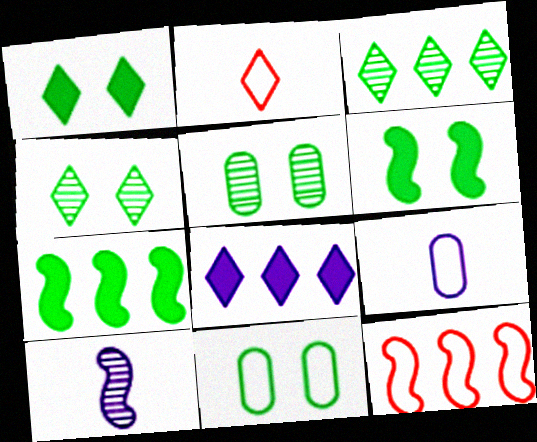[[2, 4, 8], 
[4, 6, 11], 
[6, 10, 12]]